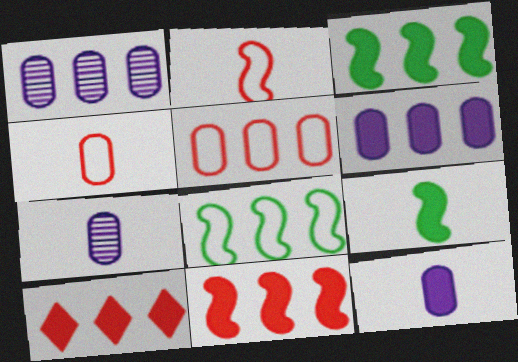[[1, 8, 10], 
[3, 6, 10]]